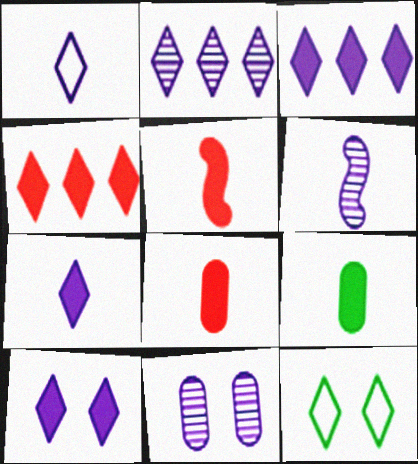[[1, 2, 10], 
[2, 6, 11], 
[3, 7, 10], 
[5, 7, 9]]